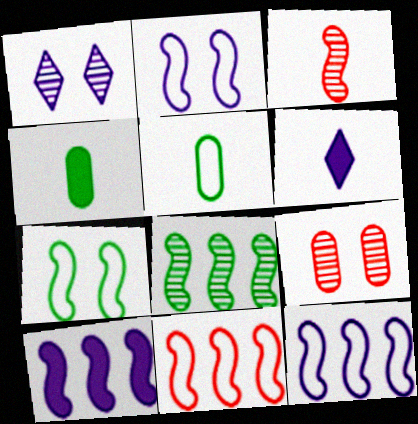[[1, 4, 11], 
[3, 5, 6], 
[3, 7, 10], 
[8, 10, 11]]